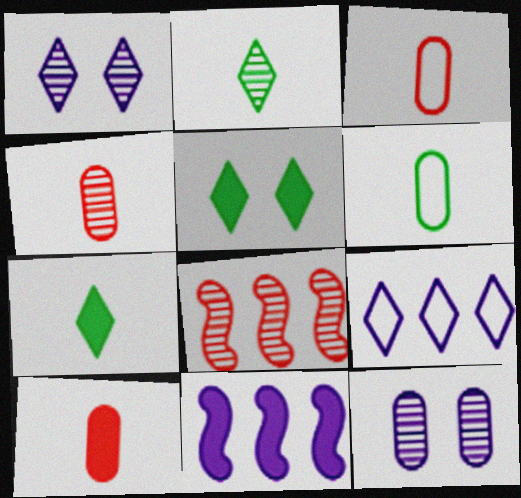[[2, 8, 12], 
[3, 4, 10], 
[5, 10, 11]]